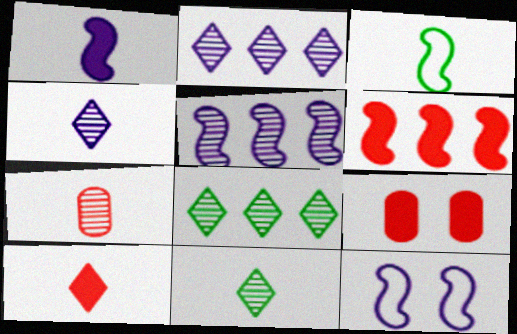[[1, 5, 12], 
[2, 3, 9], 
[6, 9, 10]]